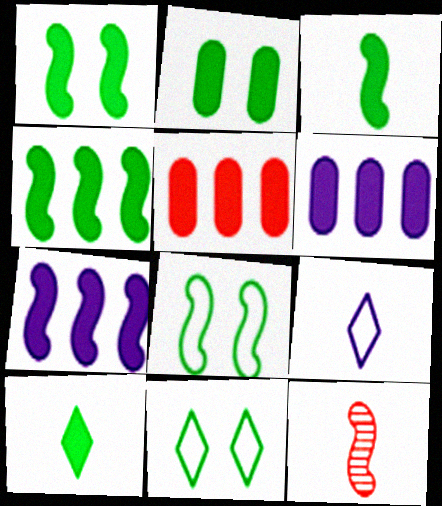[[1, 3, 4], 
[2, 4, 10], 
[6, 11, 12], 
[7, 8, 12]]